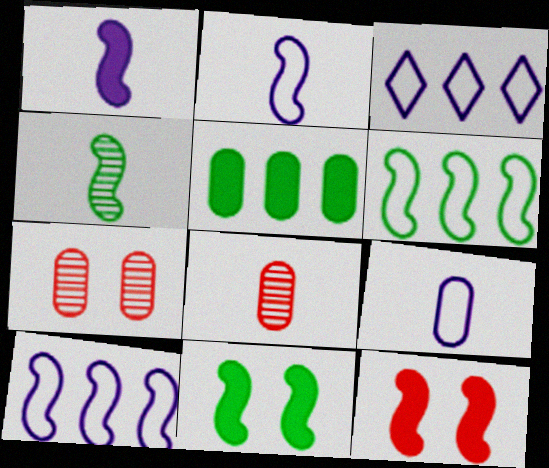[[3, 8, 11], 
[4, 6, 11], 
[4, 10, 12], 
[5, 7, 9]]